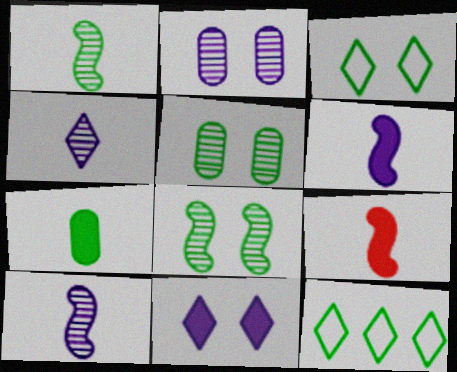[[2, 9, 12], 
[7, 8, 12]]